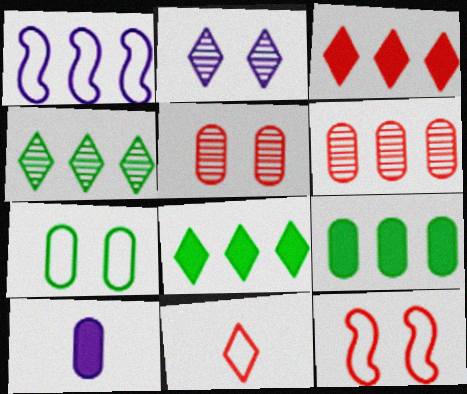[[1, 2, 10], 
[1, 6, 8], 
[1, 7, 11], 
[2, 8, 11], 
[4, 10, 12], 
[6, 7, 10]]